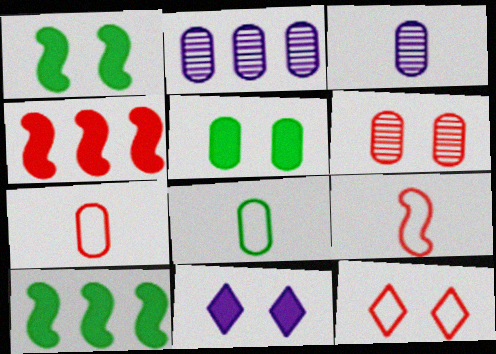[[2, 5, 7], 
[3, 10, 12]]